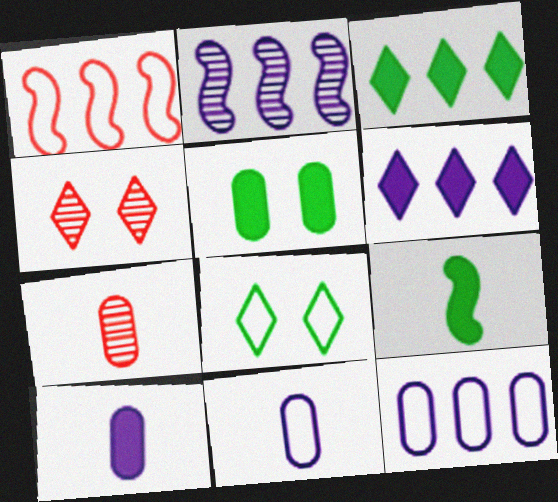[[1, 8, 11], 
[2, 6, 12], 
[3, 5, 9], 
[4, 9, 12], 
[5, 7, 12]]